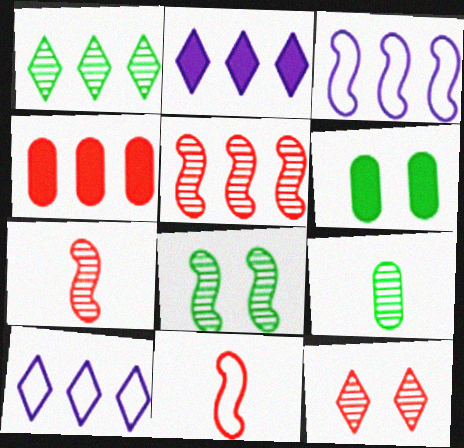[[1, 3, 4], 
[1, 8, 9], 
[4, 11, 12], 
[6, 7, 10]]